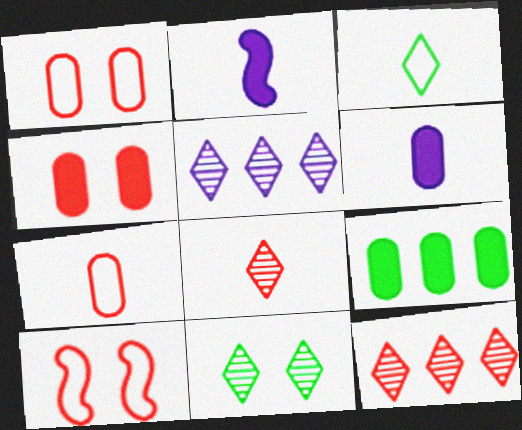[[4, 6, 9], 
[5, 8, 11]]